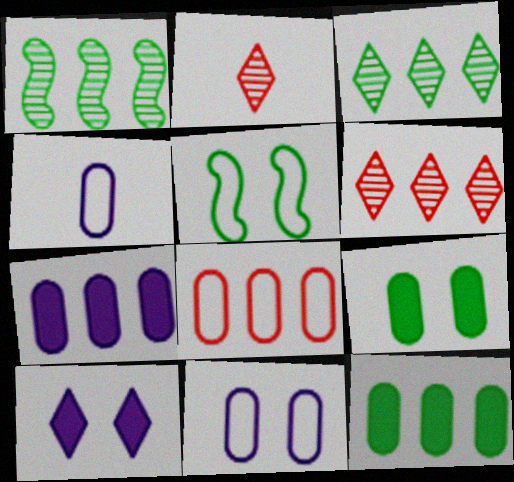[[2, 5, 7]]